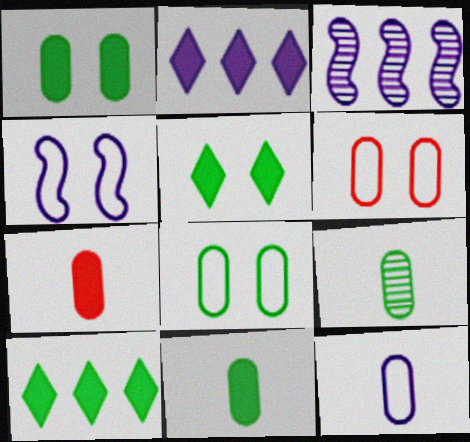[[7, 9, 12]]